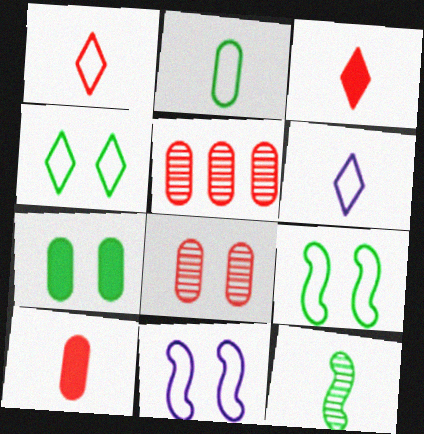[[6, 10, 12]]